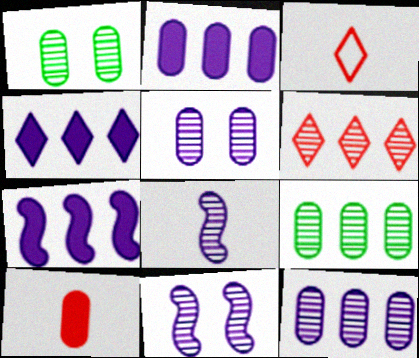[[1, 3, 7], 
[1, 6, 8], 
[2, 4, 7]]